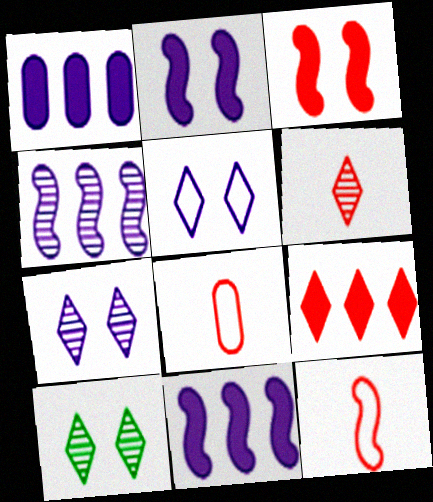[[1, 10, 12], 
[8, 10, 11]]